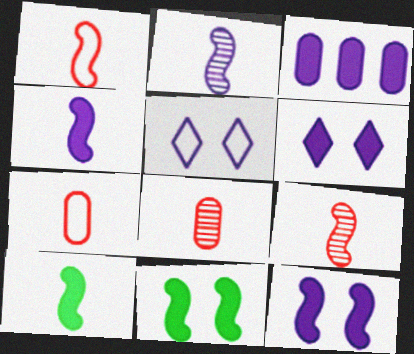[[1, 2, 10], 
[2, 3, 5], 
[3, 4, 6]]